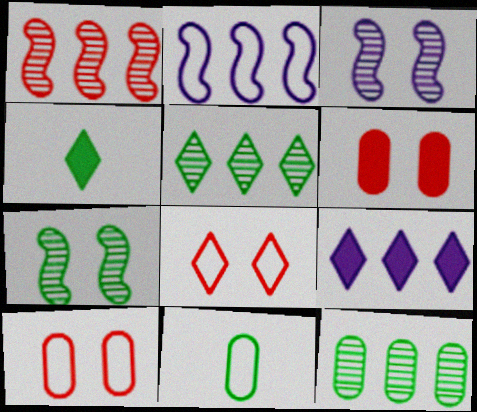[[2, 8, 11]]